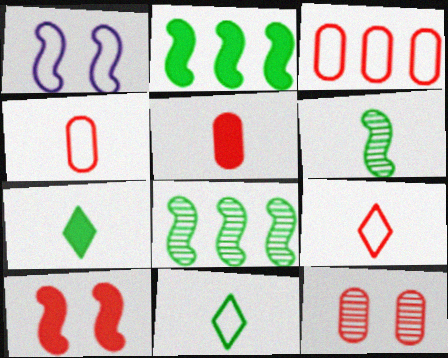[[1, 3, 11], 
[3, 5, 12]]